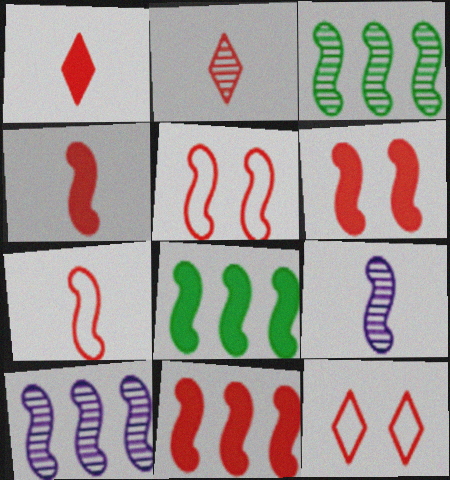[[4, 6, 11], 
[5, 8, 9]]